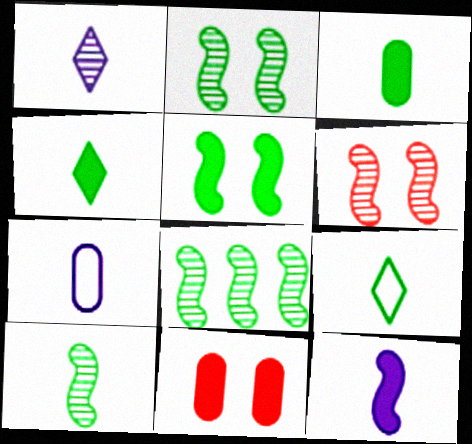[[1, 7, 12], 
[2, 8, 10], 
[3, 9, 10]]